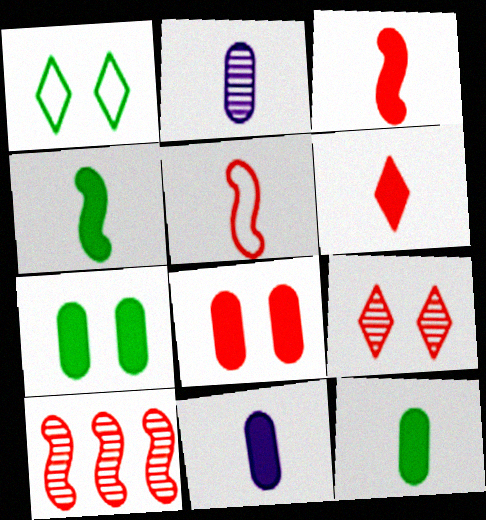[[1, 10, 11], 
[4, 6, 11]]